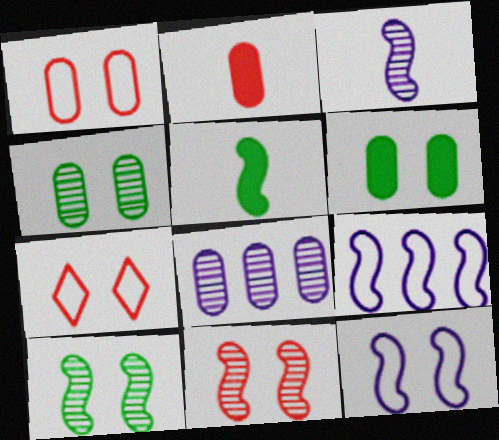[[5, 7, 8], 
[5, 9, 11]]